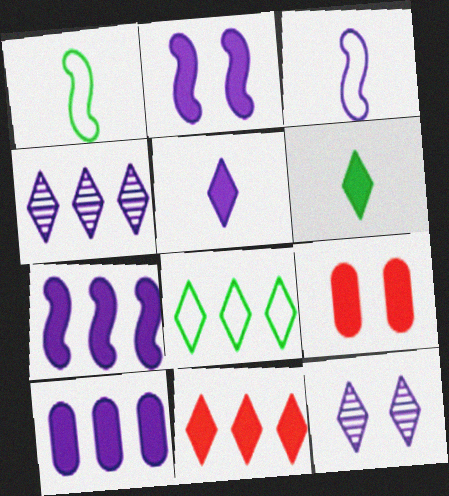[[1, 4, 9], 
[2, 5, 10], 
[3, 10, 12], 
[4, 8, 11], 
[6, 7, 9]]